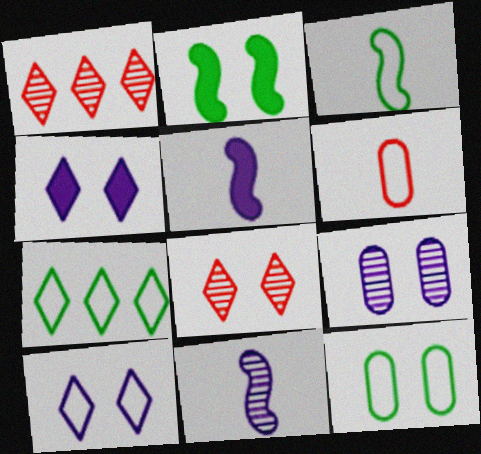[[1, 5, 12], 
[3, 7, 12]]